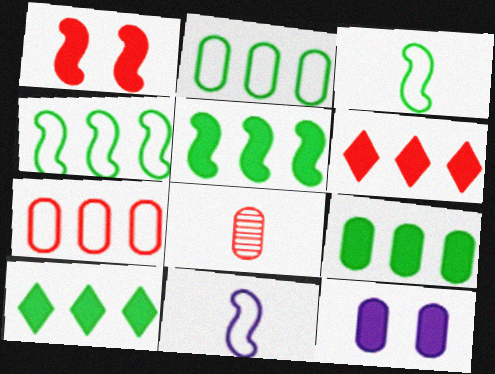[[2, 8, 12], 
[5, 9, 10]]